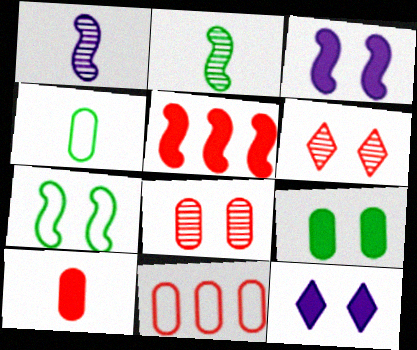[[1, 5, 7], 
[2, 11, 12], 
[7, 8, 12], 
[8, 10, 11]]